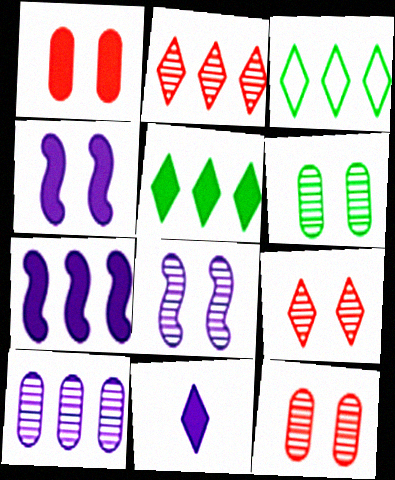[[3, 9, 11], 
[6, 8, 9]]